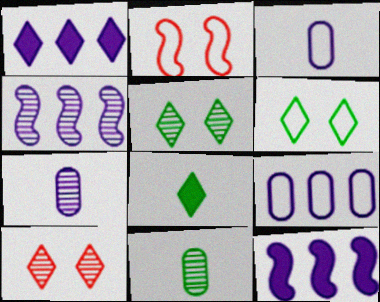[[1, 2, 11], 
[1, 4, 9], 
[4, 10, 11]]